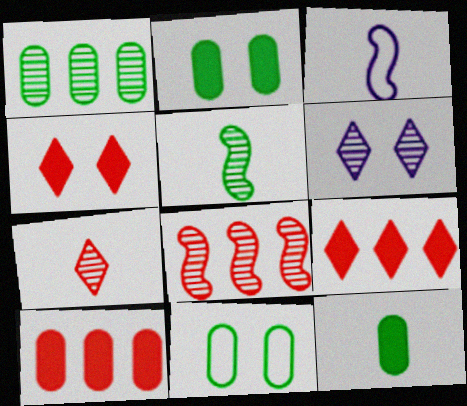[[1, 3, 4], 
[1, 11, 12], 
[3, 7, 12]]